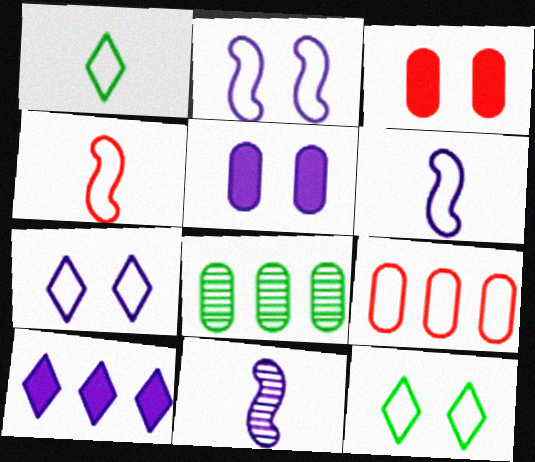[[1, 2, 9], 
[6, 9, 12]]